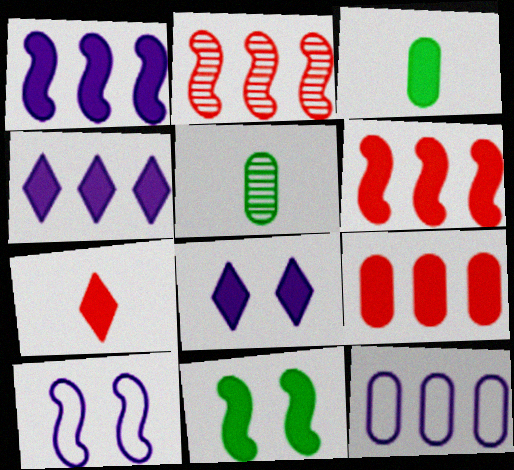[[3, 6, 8]]